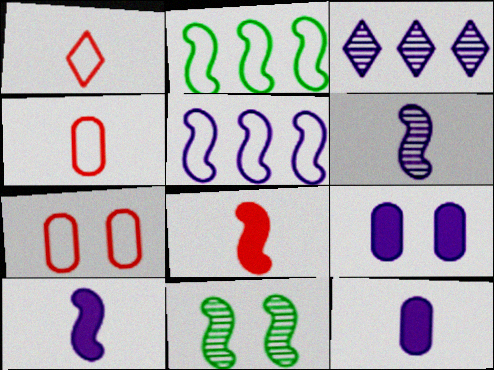[[5, 8, 11]]